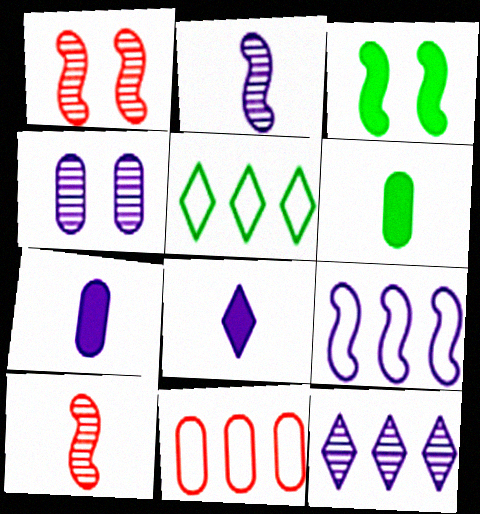[[1, 5, 7], 
[2, 4, 12], 
[3, 9, 10], 
[4, 6, 11], 
[4, 8, 9], 
[5, 9, 11]]